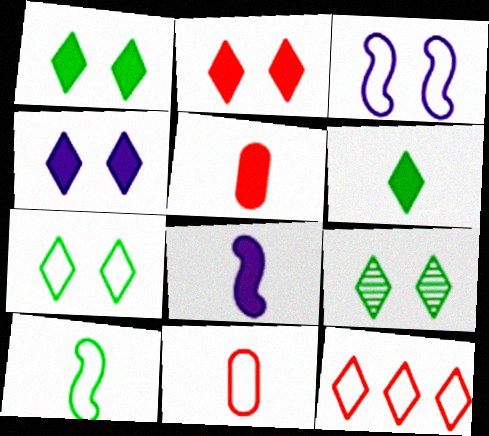[[1, 2, 4], 
[1, 7, 9], 
[5, 6, 8]]